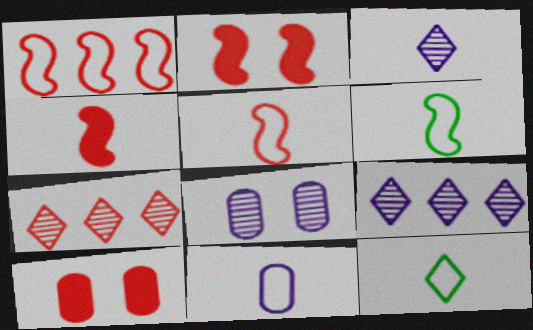[[5, 7, 10], 
[5, 11, 12], 
[6, 9, 10]]